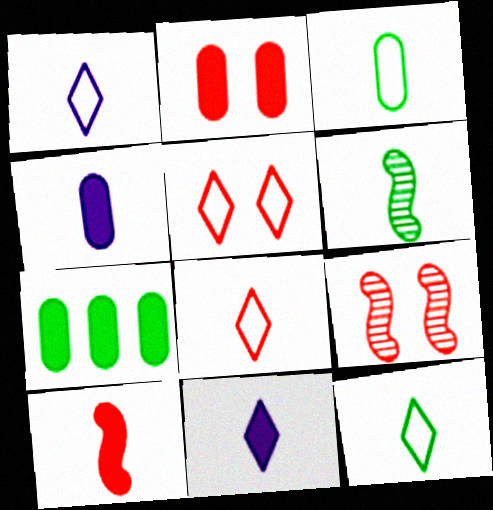[[1, 7, 9], 
[1, 8, 12], 
[2, 4, 7], 
[2, 5, 9], 
[4, 6, 8]]